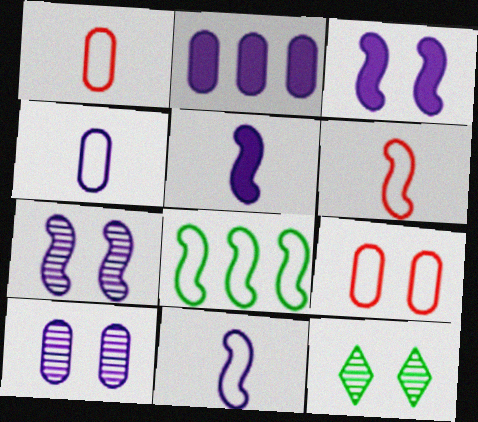[[2, 4, 10], 
[2, 6, 12], 
[3, 9, 12]]